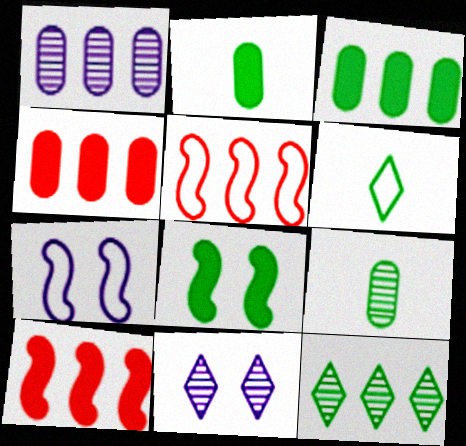[[2, 5, 11]]